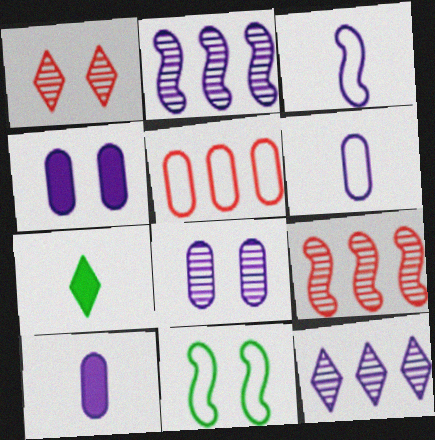[[1, 4, 11], 
[3, 4, 12]]